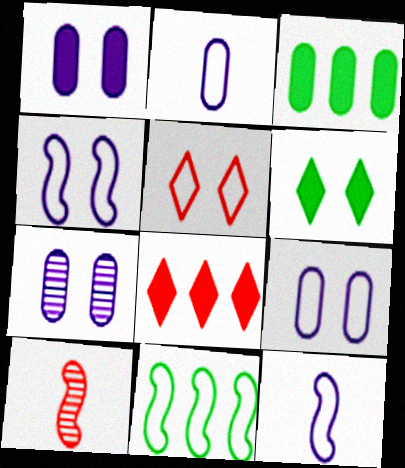[[1, 7, 9], 
[2, 5, 11]]